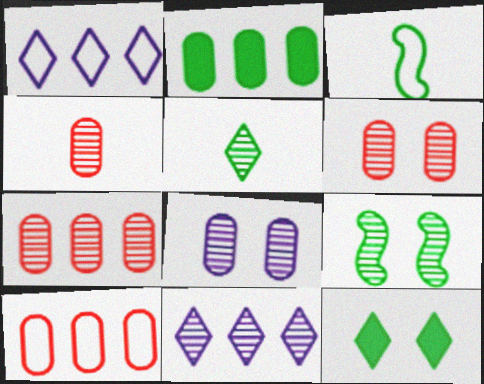[[4, 6, 7], 
[4, 9, 11]]